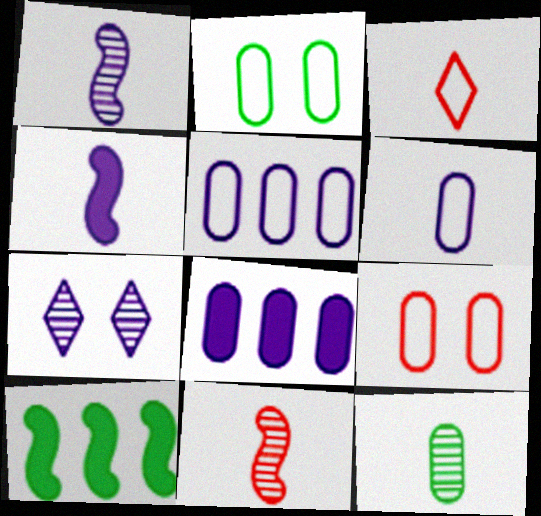[[3, 4, 12], 
[4, 5, 7], 
[8, 9, 12]]